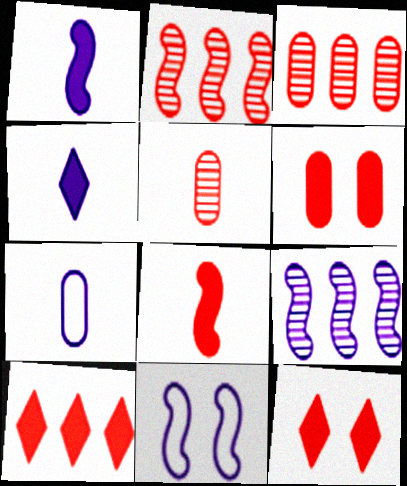[[1, 9, 11], 
[6, 8, 10]]